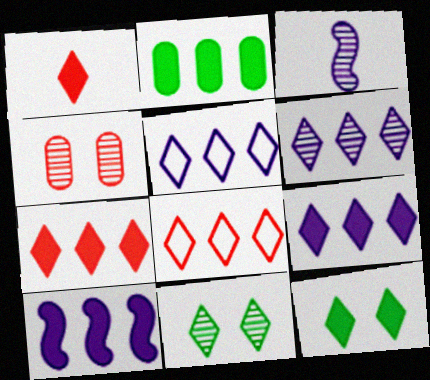[[1, 5, 11], 
[1, 9, 12], 
[2, 7, 10], 
[5, 6, 9]]